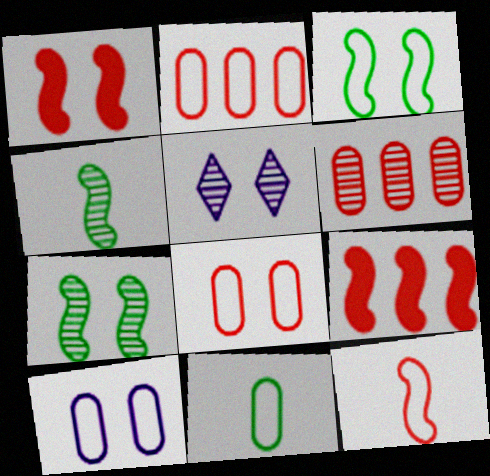[[2, 10, 11], 
[4, 5, 6], 
[5, 9, 11]]